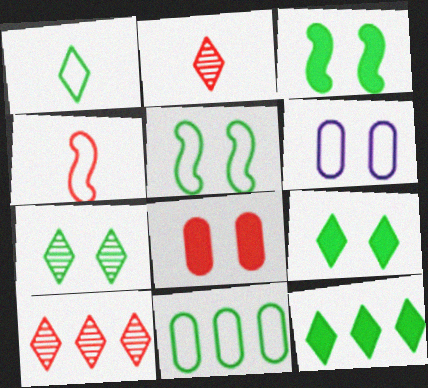[[1, 5, 11], 
[1, 7, 12], 
[4, 8, 10]]